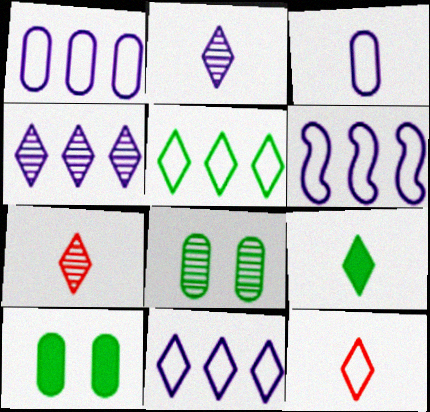[[1, 6, 11], 
[2, 9, 12], 
[6, 7, 10]]